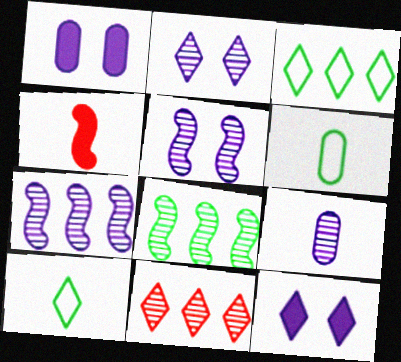[[2, 7, 9], 
[4, 9, 10], 
[10, 11, 12]]